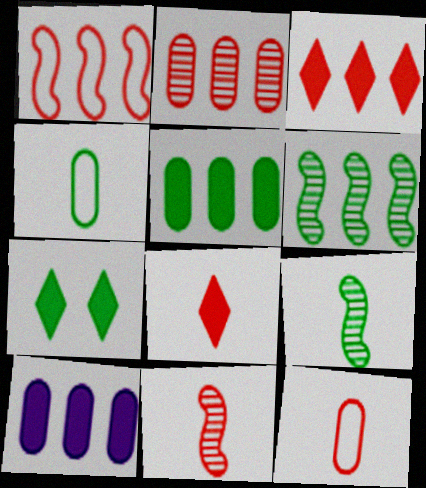[[1, 2, 3], 
[4, 6, 7], 
[8, 11, 12]]